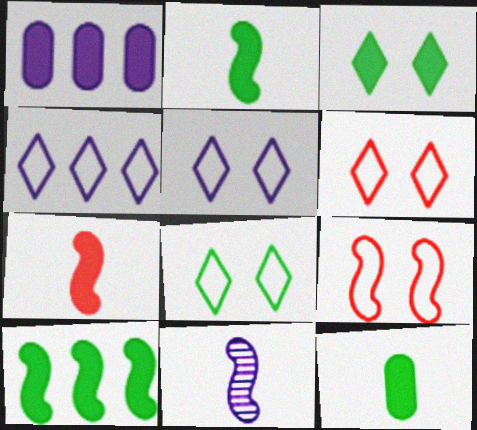[[1, 3, 7], 
[1, 5, 11], 
[3, 10, 12], 
[5, 6, 8], 
[9, 10, 11]]